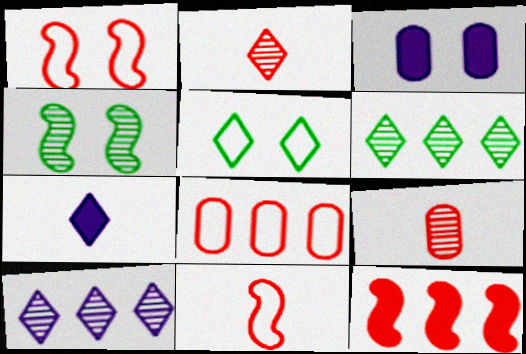[[3, 6, 11], 
[4, 7, 8], 
[4, 9, 10]]